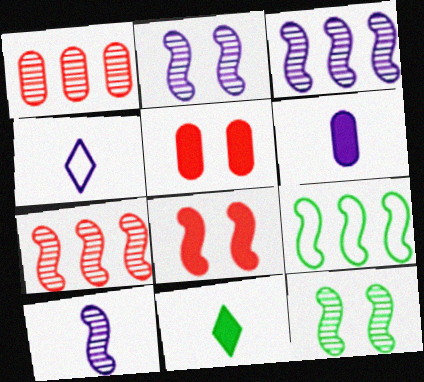[[2, 3, 10], 
[4, 6, 10], 
[7, 10, 12], 
[8, 9, 10]]